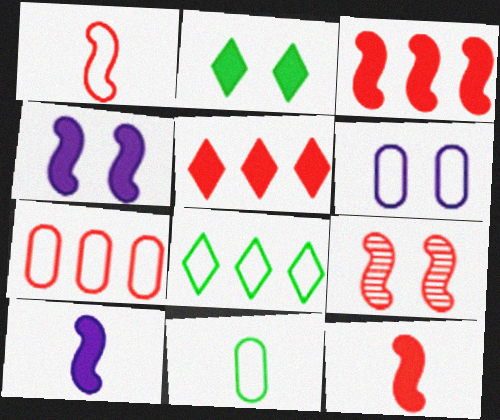[[1, 3, 9], 
[1, 6, 8], 
[2, 6, 9], 
[6, 7, 11]]